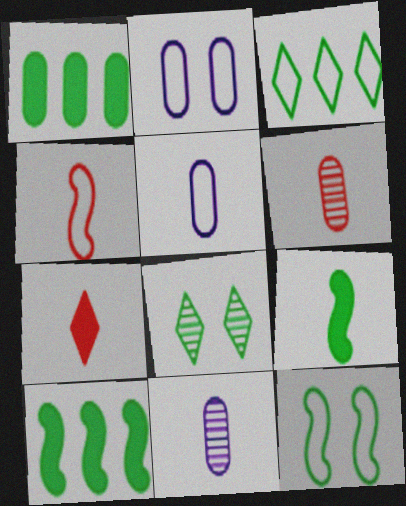[[1, 2, 6], 
[2, 3, 4], 
[4, 6, 7]]